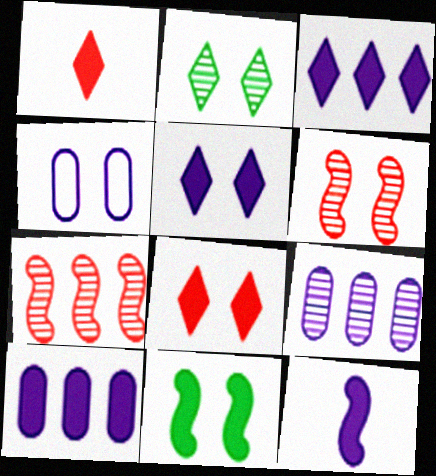[[1, 10, 11], 
[5, 10, 12]]